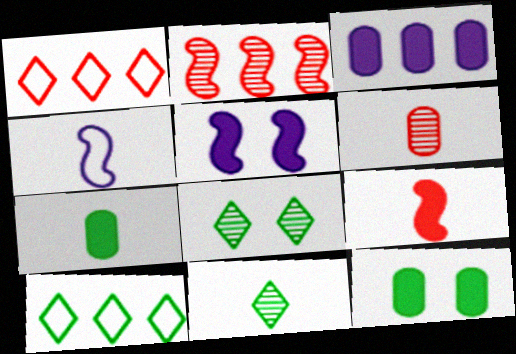[[2, 3, 10], 
[5, 6, 10]]